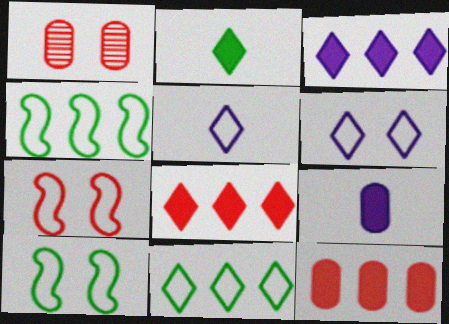[]